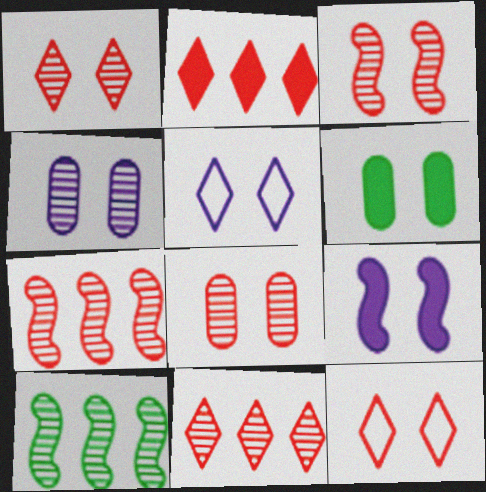[[1, 3, 8], 
[3, 5, 6], 
[4, 5, 9]]